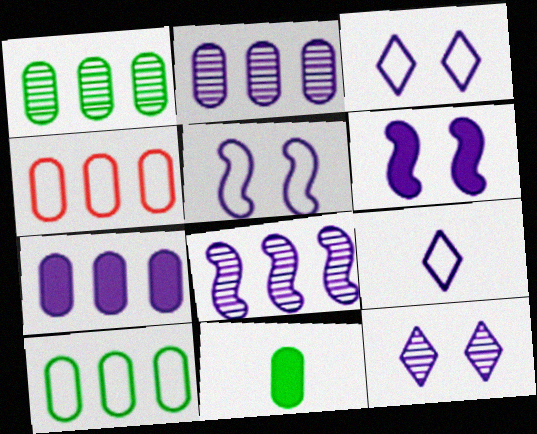[[1, 4, 7], 
[2, 6, 9]]